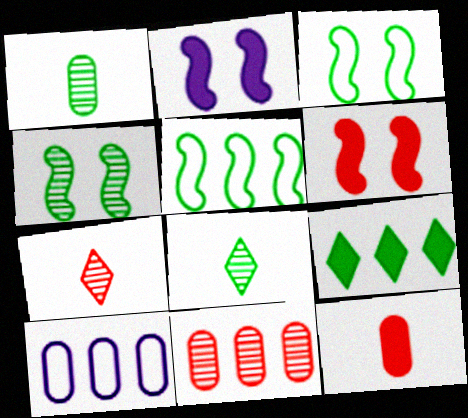[[1, 3, 9], 
[2, 9, 12], 
[6, 8, 10]]